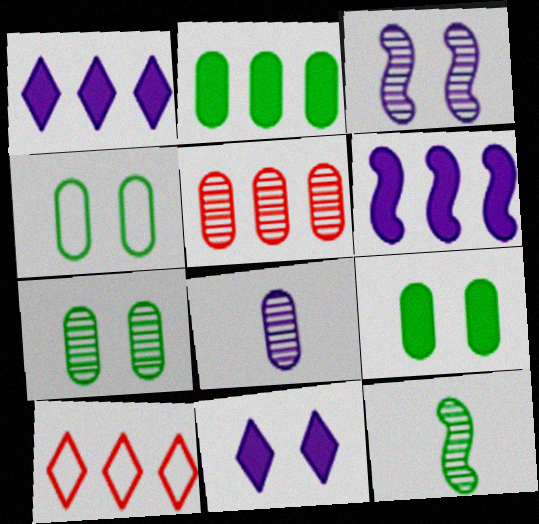[[4, 7, 9], 
[5, 7, 8]]